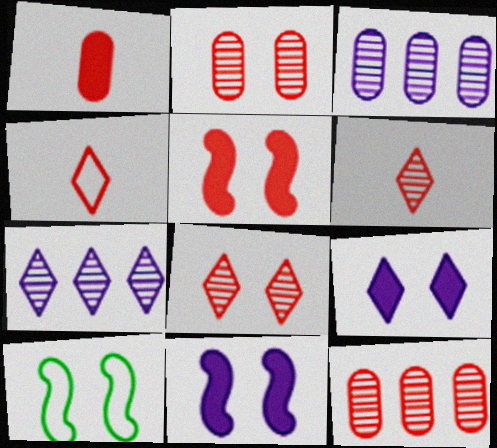[[1, 7, 10], 
[2, 9, 10], 
[4, 5, 12]]